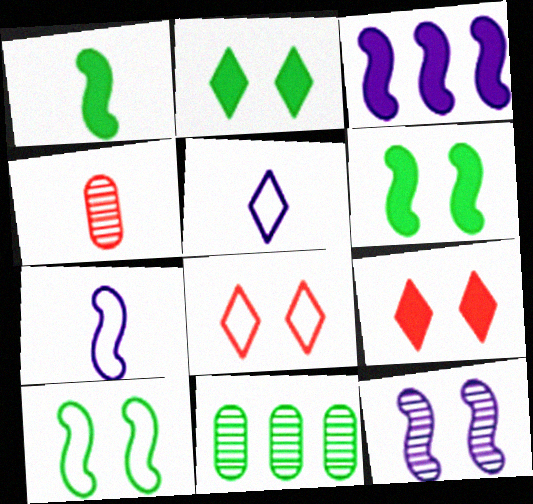[[1, 4, 5], 
[3, 7, 12], 
[7, 9, 11]]